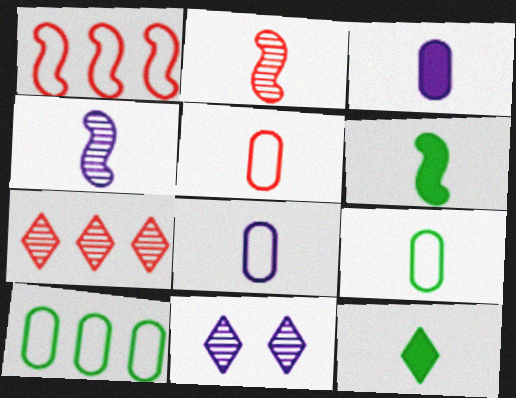[[2, 8, 12], 
[4, 5, 12], 
[5, 8, 9]]